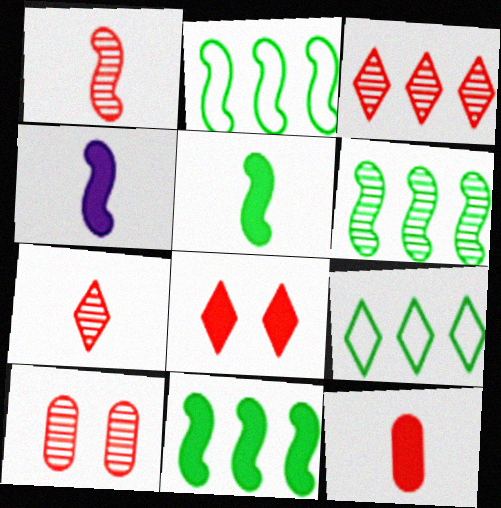[[1, 3, 10], 
[2, 6, 11], 
[4, 9, 10]]